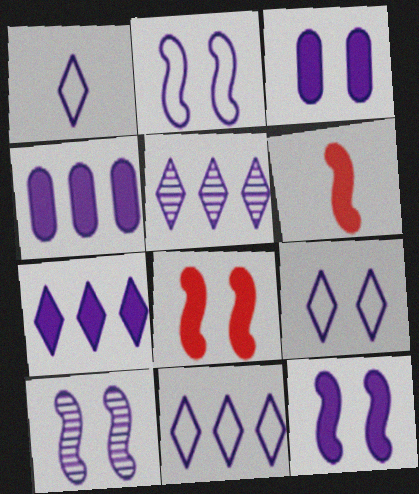[[1, 4, 10], 
[1, 9, 11], 
[2, 10, 12], 
[3, 9, 10], 
[5, 7, 11]]